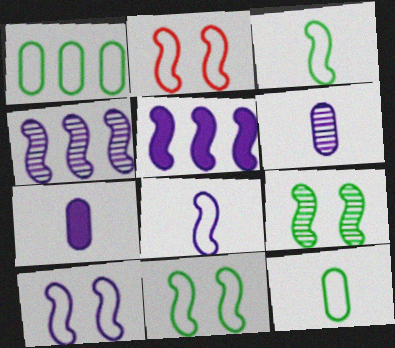[[2, 10, 11]]